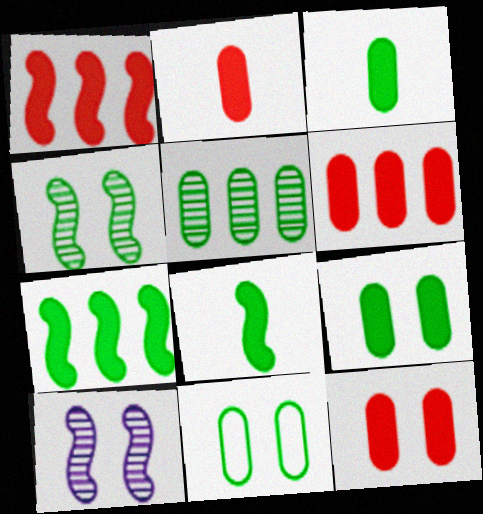[[2, 6, 12], 
[3, 5, 11]]